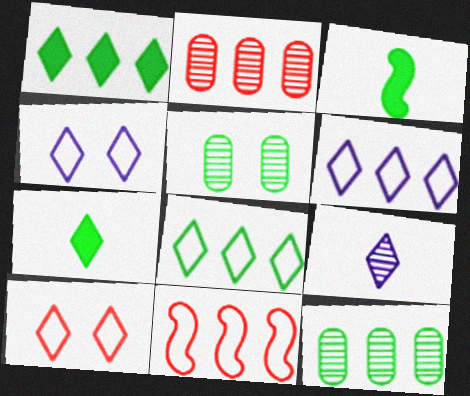[[1, 9, 10], 
[2, 3, 4], 
[3, 5, 8]]